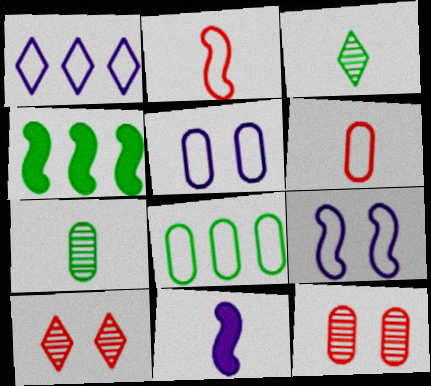[[3, 6, 11], 
[5, 6, 8], 
[8, 10, 11]]